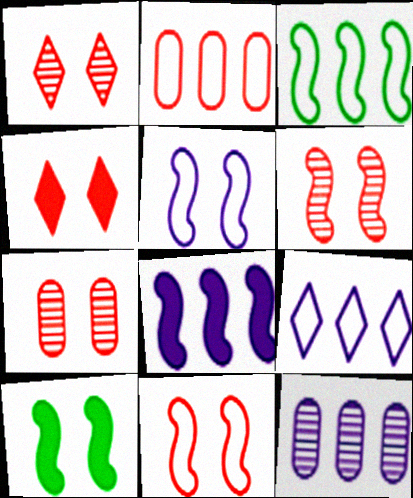[[1, 6, 7], 
[2, 3, 9], 
[4, 7, 11], 
[5, 6, 10], 
[8, 9, 12]]